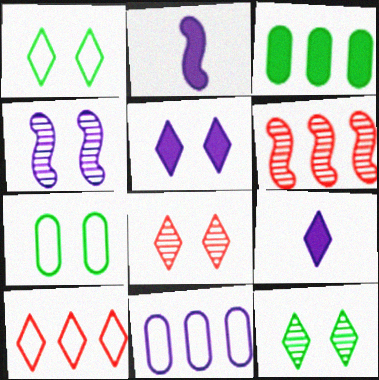[[1, 5, 8], 
[4, 9, 11], 
[6, 7, 9], 
[9, 10, 12]]